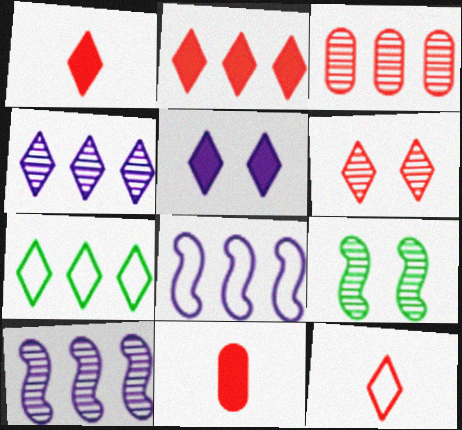[[2, 4, 7], 
[2, 6, 12]]